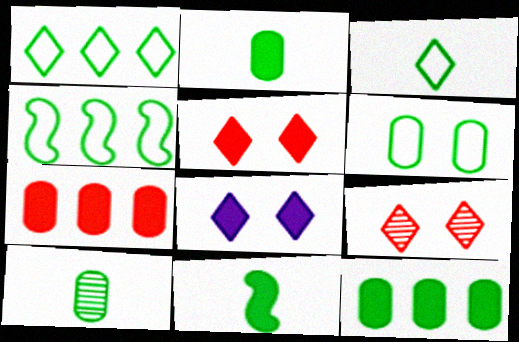[[3, 4, 6], 
[3, 10, 11], 
[6, 10, 12], 
[7, 8, 11]]